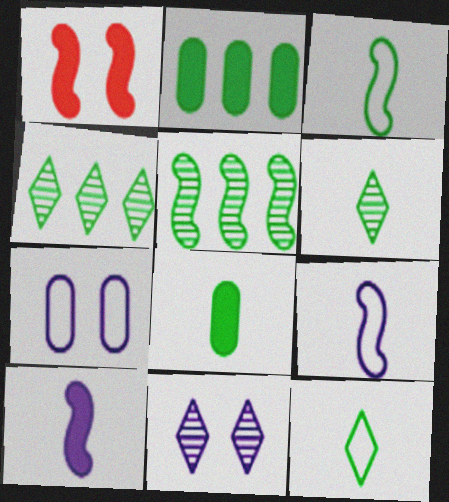[[1, 5, 9], 
[3, 6, 8]]